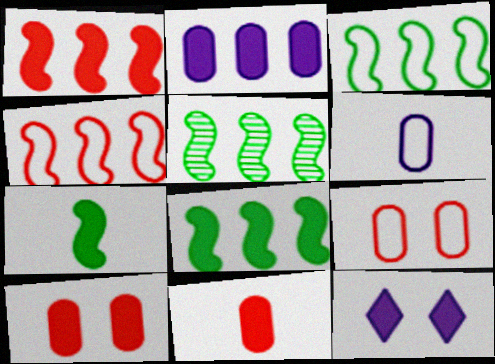[[3, 5, 8], 
[8, 11, 12]]